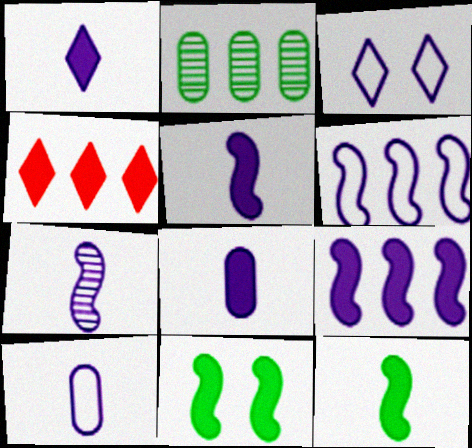[[1, 5, 8], 
[1, 7, 10], 
[2, 4, 6], 
[3, 6, 10], 
[4, 8, 11]]